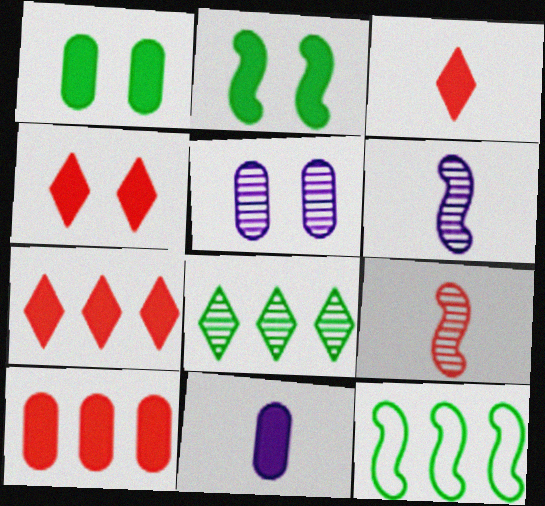[[1, 10, 11], 
[2, 7, 11], 
[3, 4, 7], 
[3, 5, 12], 
[5, 8, 9]]